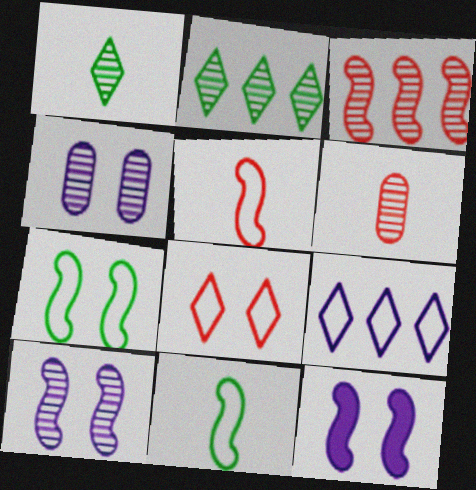[[1, 3, 4], 
[2, 6, 10], 
[3, 11, 12]]